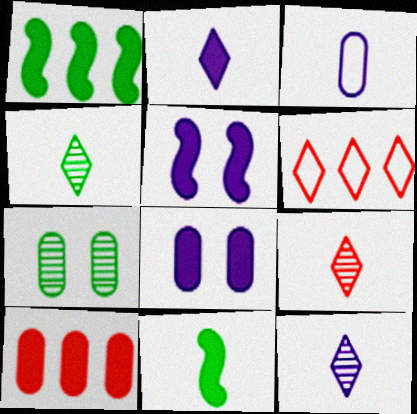[[3, 7, 10], 
[3, 9, 11], 
[4, 9, 12]]